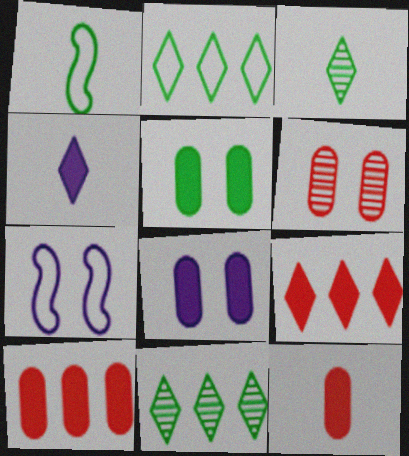[[1, 5, 11], 
[3, 7, 10], 
[7, 11, 12]]